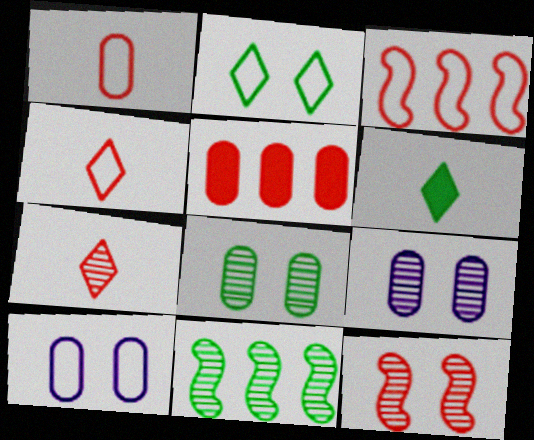[[3, 6, 9], 
[4, 5, 12], 
[7, 9, 11]]